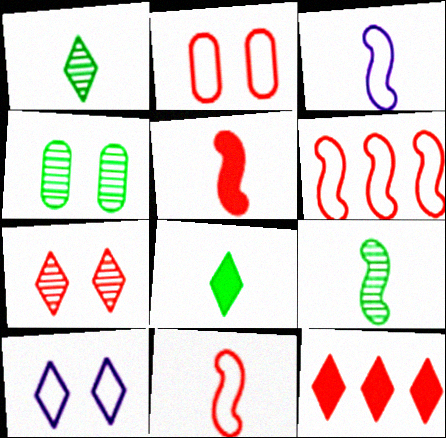[[1, 10, 12], 
[3, 4, 12], 
[3, 5, 9]]